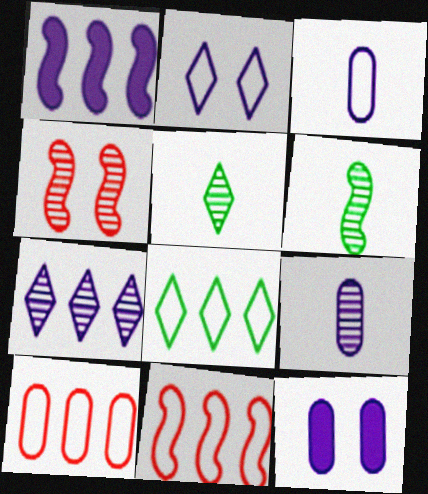[[1, 2, 9], 
[5, 11, 12]]